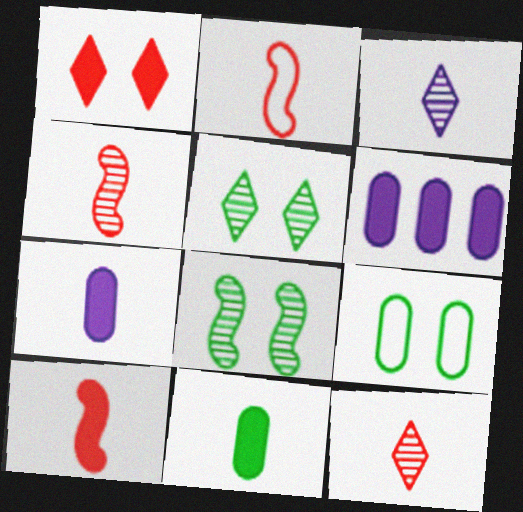[[2, 3, 11], 
[2, 4, 10], 
[2, 5, 6]]